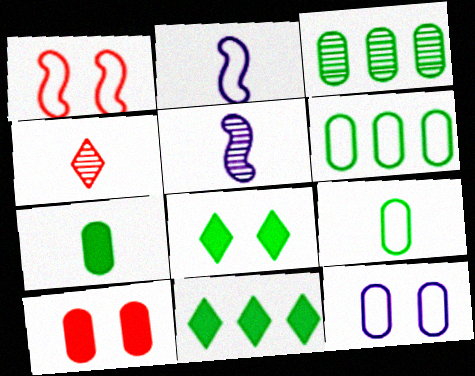[[2, 4, 7]]